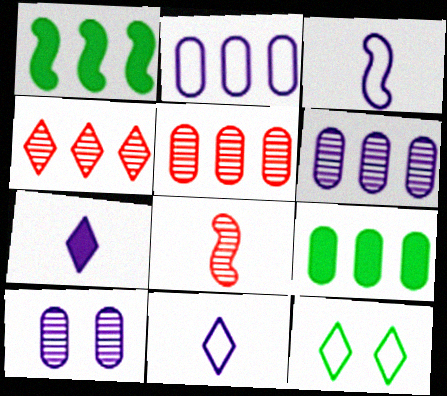[[1, 2, 4], 
[2, 5, 9], 
[4, 7, 12]]